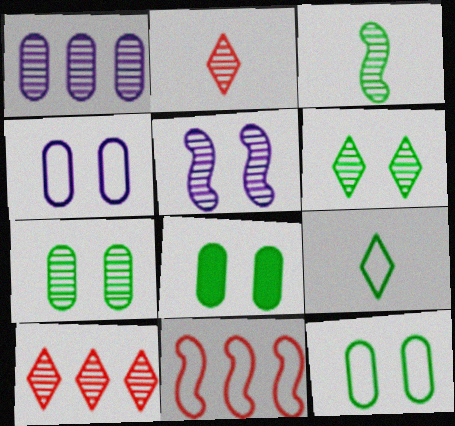[[4, 9, 11], 
[7, 8, 12]]